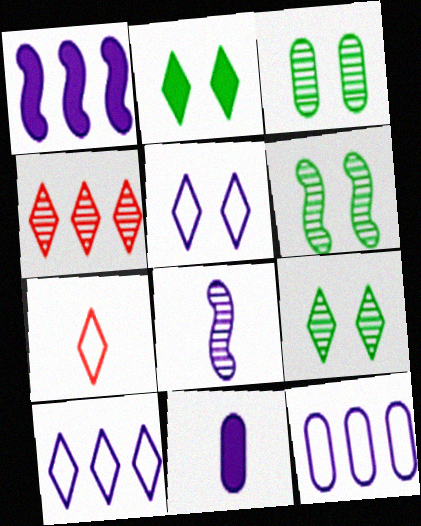[[1, 3, 7], 
[3, 4, 8], 
[3, 6, 9]]